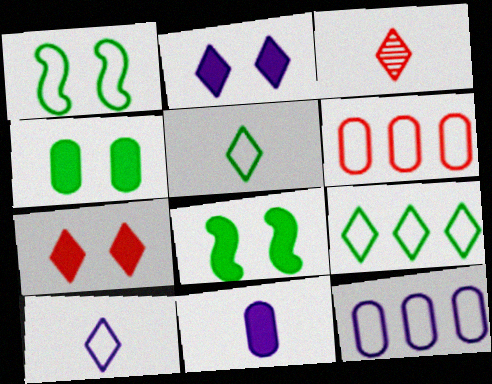[[1, 6, 10], 
[2, 3, 9], 
[3, 8, 12]]